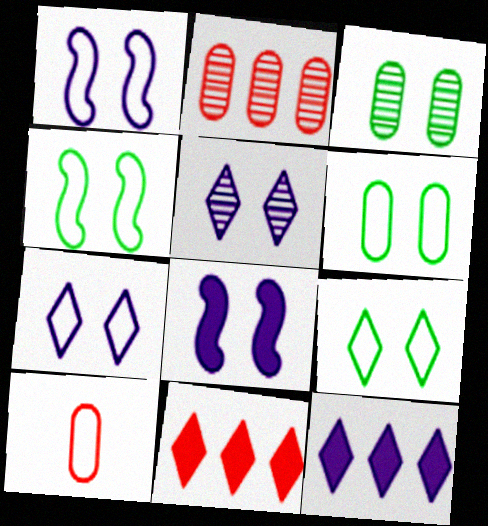[[4, 6, 9]]